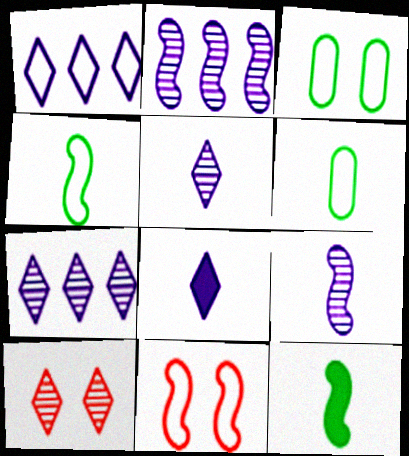[[1, 6, 11], 
[2, 11, 12]]